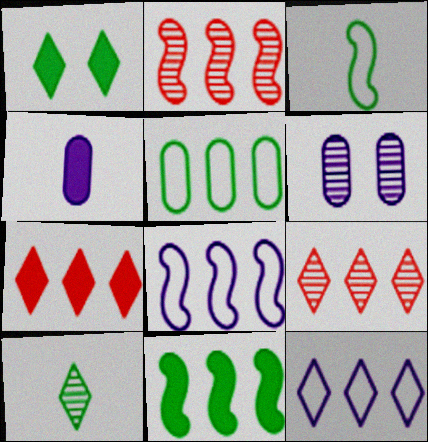[[2, 6, 10], 
[2, 8, 11], 
[3, 6, 7]]